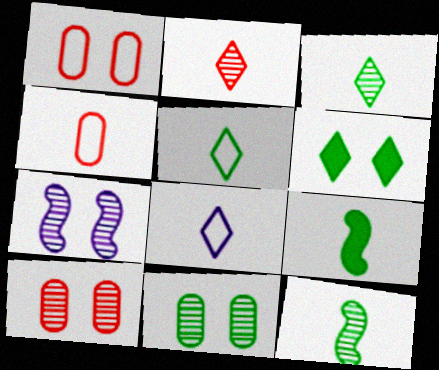[[1, 6, 7]]